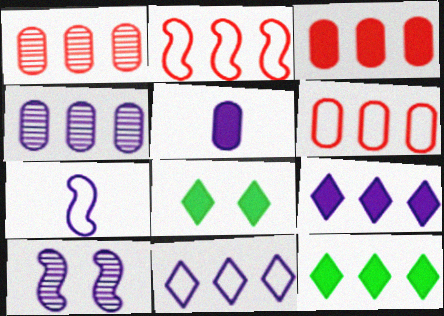[[1, 3, 6], 
[1, 7, 8], 
[2, 4, 12], 
[5, 10, 11]]